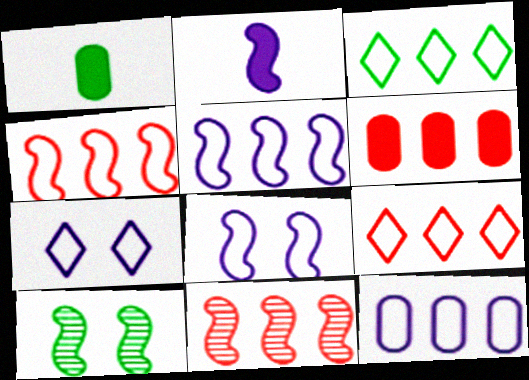[[1, 3, 10], 
[1, 7, 11], 
[2, 4, 10], 
[3, 4, 12], 
[6, 9, 11]]